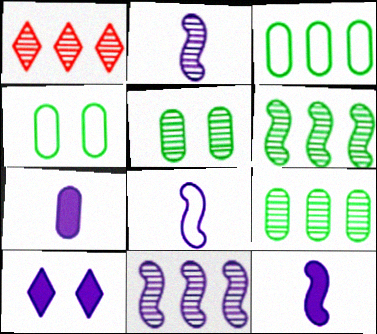[[1, 2, 5], 
[1, 4, 12], 
[1, 9, 11], 
[2, 8, 12]]